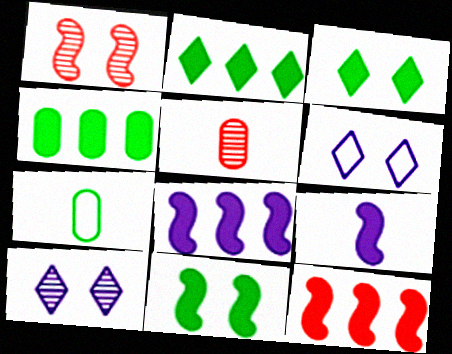[[7, 10, 12], 
[9, 11, 12]]